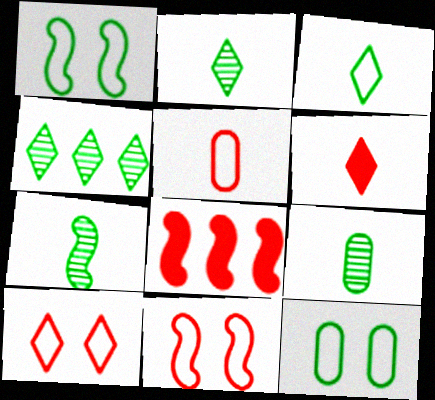[[2, 7, 9]]